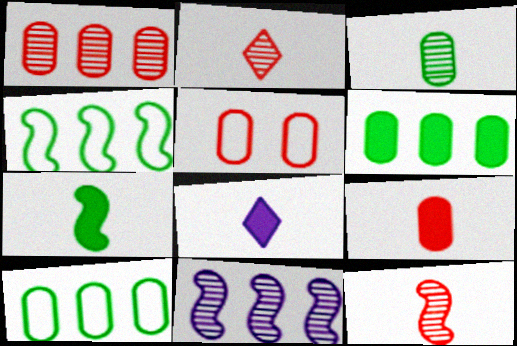[[1, 5, 9], 
[7, 8, 9]]